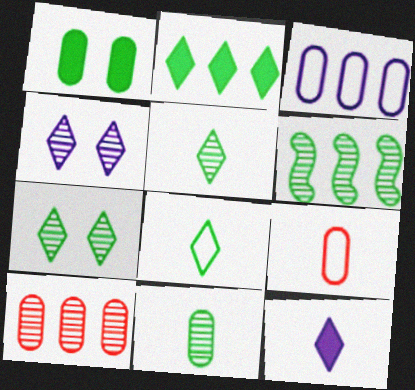[[1, 6, 8], 
[2, 7, 8], 
[6, 7, 11]]